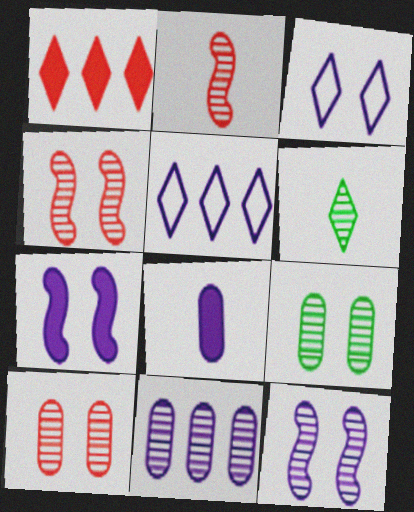[[1, 3, 6], 
[4, 6, 11], 
[5, 8, 12]]